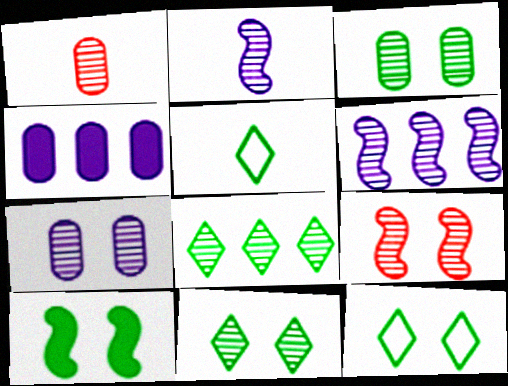[[1, 6, 11], 
[3, 10, 12], 
[4, 5, 9], 
[7, 9, 11]]